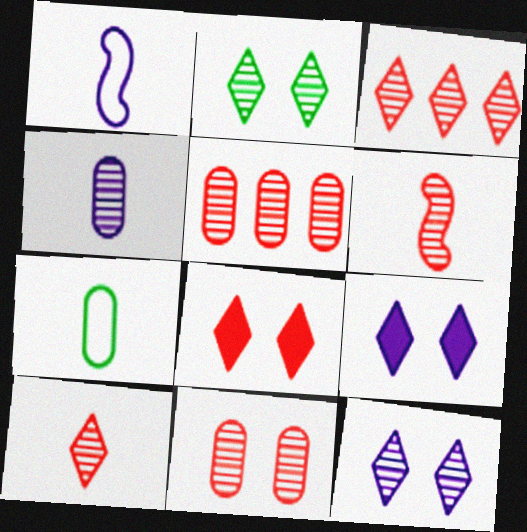[[3, 6, 11]]